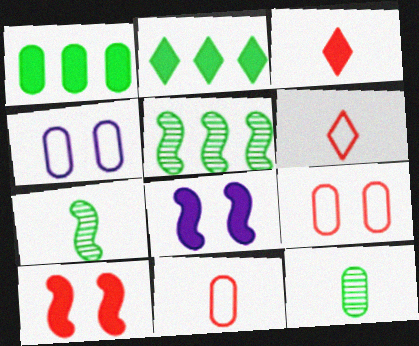[[1, 3, 8], 
[3, 4, 5]]